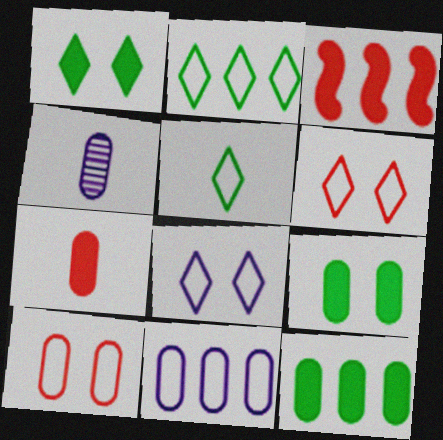[[4, 10, 12]]